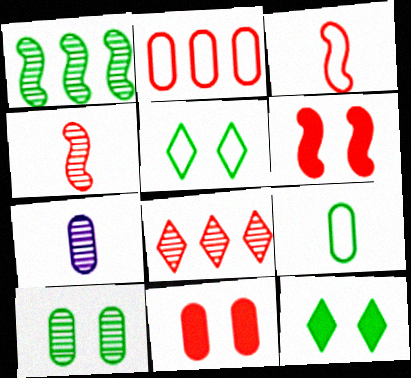[[1, 9, 12], 
[3, 8, 11]]